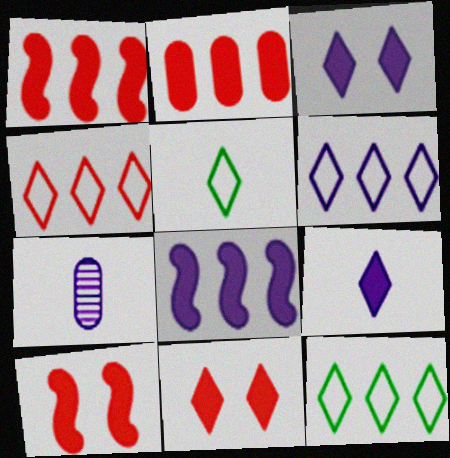[[4, 6, 12], 
[7, 10, 12]]